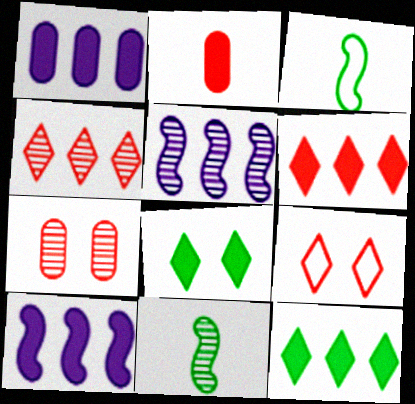[[1, 9, 11], 
[2, 8, 10]]